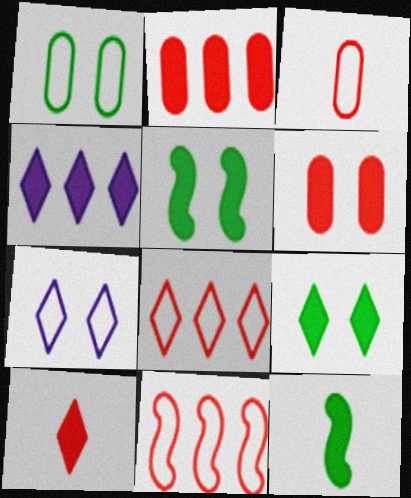[[4, 6, 12], 
[4, 9, 10]]